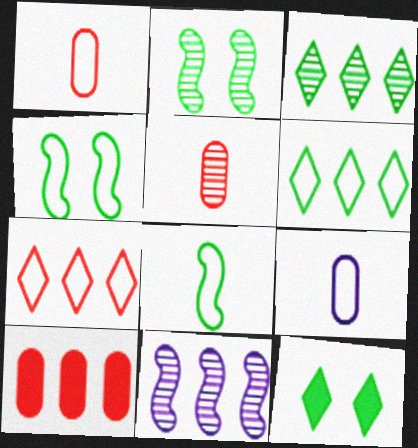[[1, 11, 12], 
[4, 7, 9], 
[6, 10, 11]]